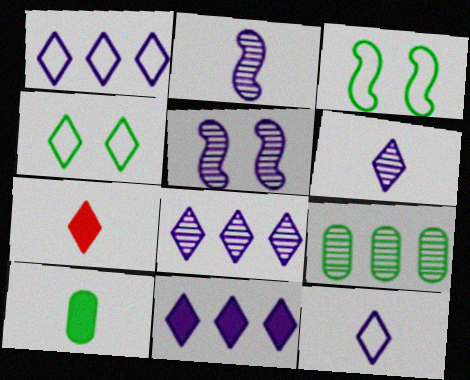[[1, 8, 11], 
[4, 7, 8]]